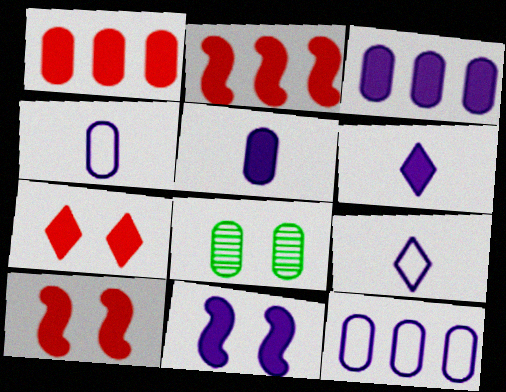[[1, 4, 8], 
[2, 8, 9], 
[3, 6, 11]]